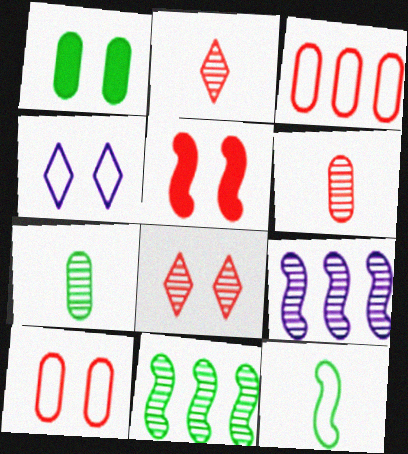[[2, 3, 5], 
[3, 4, 12], 
[5, 8, 10], 
[5, 9, 12], 
[7, 8, 9]]